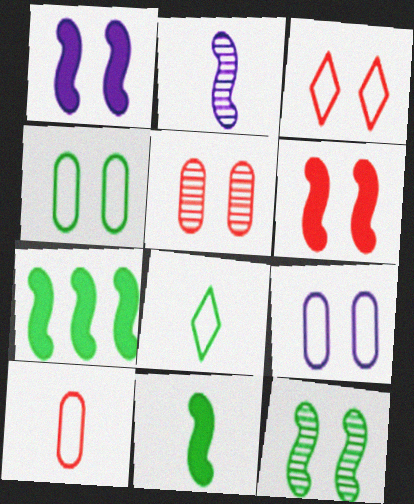[[3, 5, 6]]